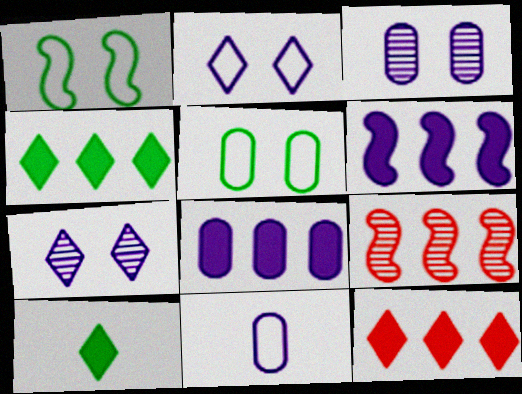[[3, 8, 11], 
[6, 7, 11]]